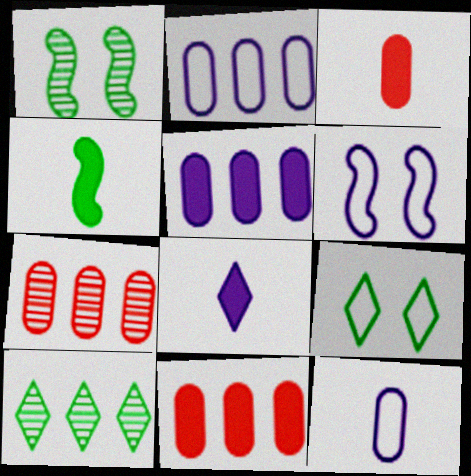[[3, 4, 8], 
[3, 6, 10]]